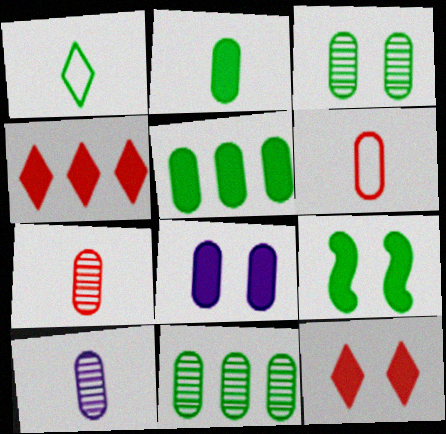[[1, 9, 11], 
[2, 6, 10], 
[6, 8, 11], 
[8, 9, 12]]